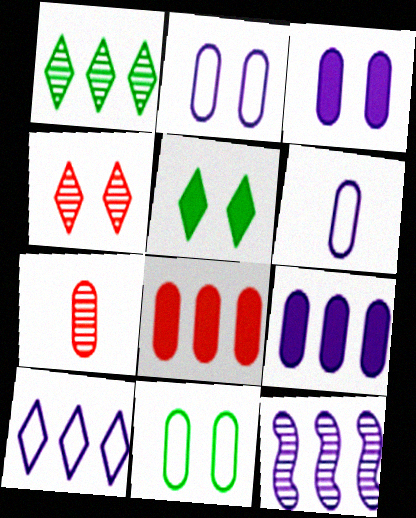[[7, 9, 11], 
[9, 10, 12]]